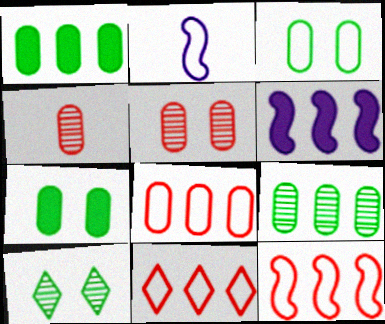[[2, 3, 11], 
[6, 9, 11], 
[8, 11, 12]]